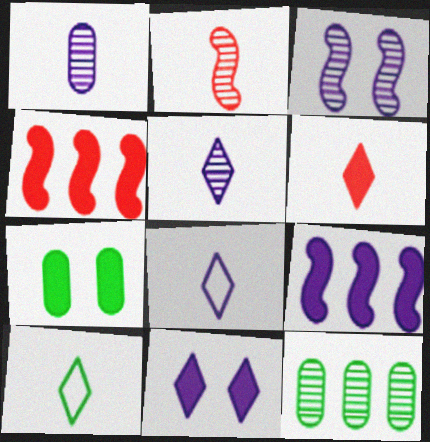[[5, 6, 10], 
[6, 7, 9]]